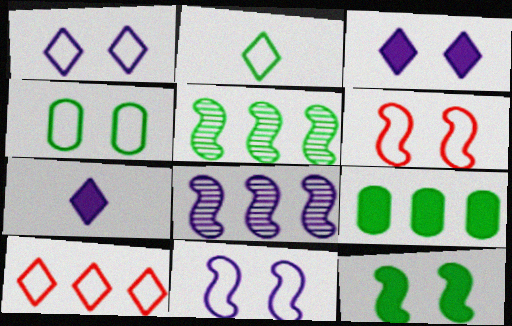[[1, 2, 10], 
[1, 4, 6], 
[8, 9, 10]]